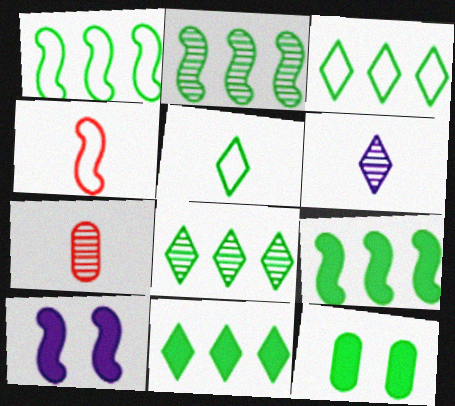[[1, 2, 9], 
[2, 4, 10], 
[2, 5, 12], 
[3, 7, 10], 
[3, 8, 11]]